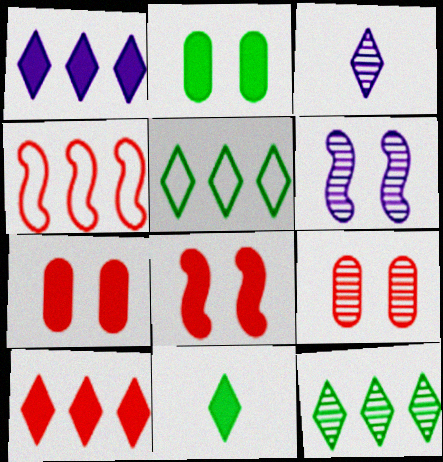[[2, 3, 4]]